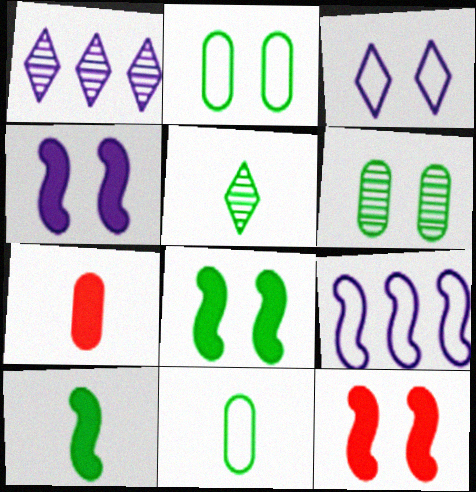[[1, 11, 12], 
[3, 6, 12], 
[4, 8, 12], 
[5, 10, 11]]